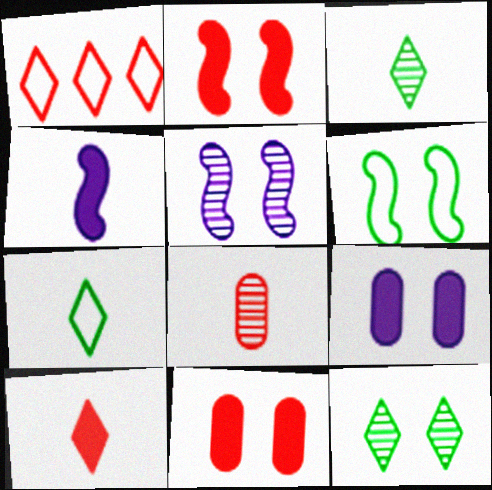[[1, 2, 8], 
[2, 5, 6], 
[4, 7, 8]]